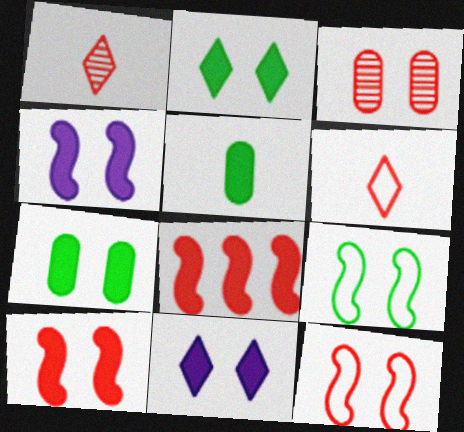[[3, 6, 8], 
[3, 9, 11], 
[5, 8, 11], 
[7, 10, 11]]